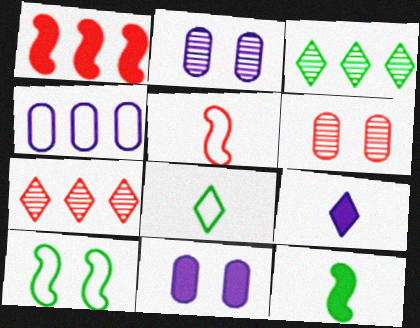[[1, 2, 8], 
[1, 3, 4], 
[3, 5, 11]]